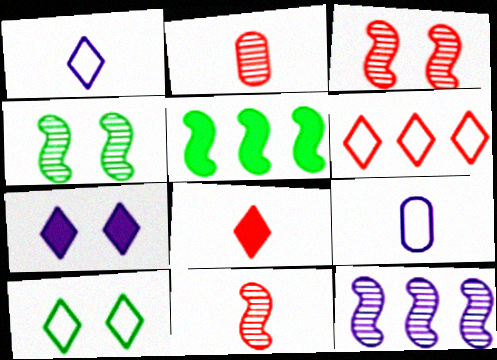[[1, 6, 10], 
[4, 11, 12], 
[7, 9, 12]]